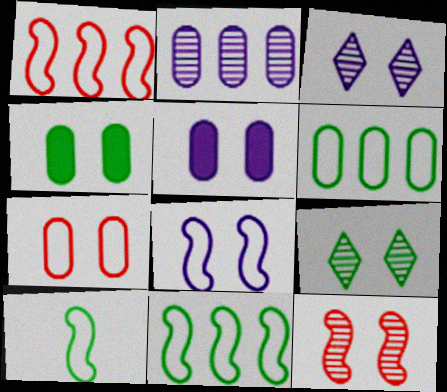[[1, 8, 10], 
[3, 5, 8]]